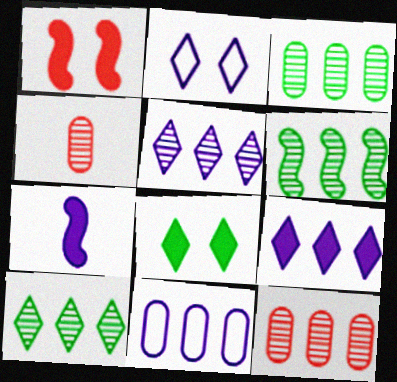[[3, 6, 10], 
[5, 6, 12]]